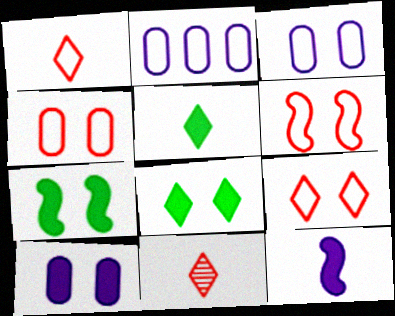[[2, 7, 11], 
[4, 6, 9]]